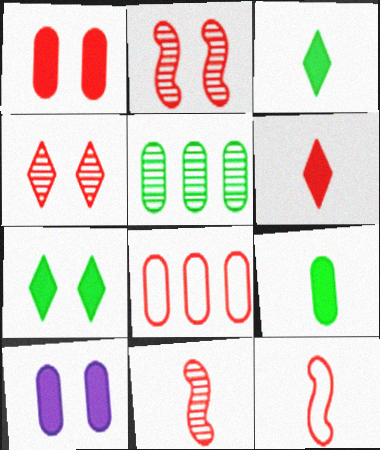[[2, 6, 8]]